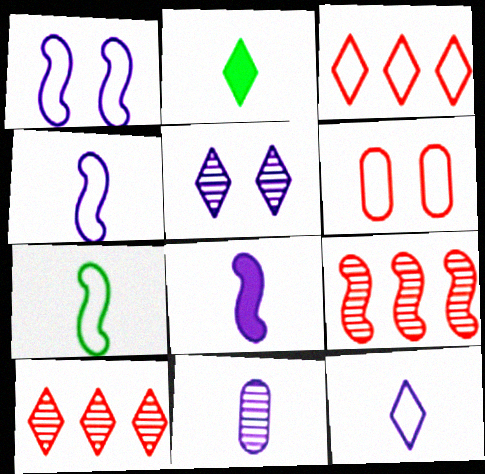[[2, 3, 5], 
[8, 11, 12]]